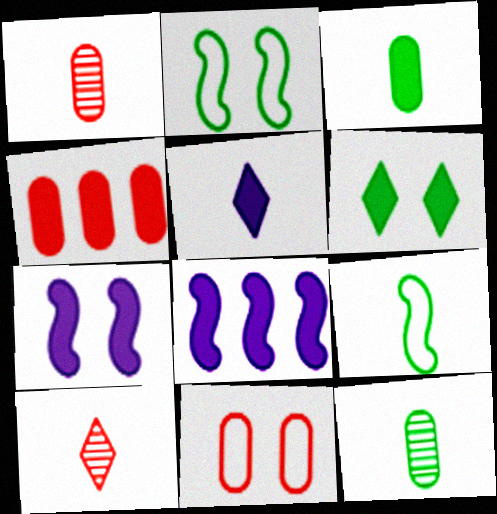[[1, 4, 11], 
[1, 5, 9]]